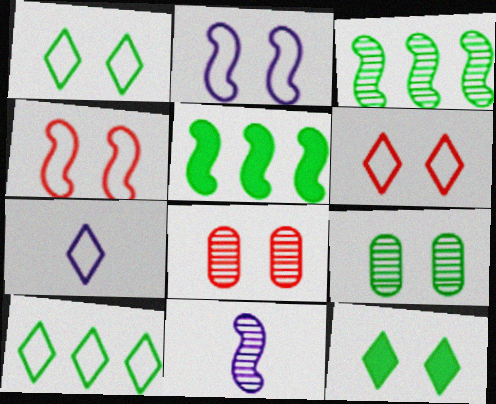[[2, 8, 12], 
[4, 5, 11], 
[5, 7, 8], 
[6, 7, 10]]